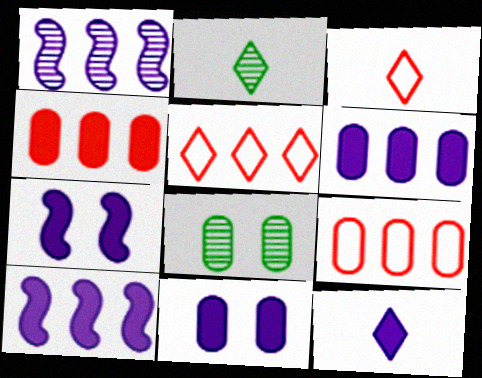[[2, 3, 12], 
[2, 7, 9], 
[3, 8, 10], 
[6, 7, 12], 
[10, 11, 12]]